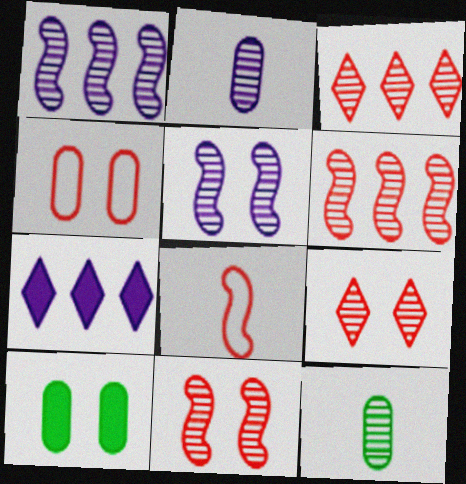[[1, 9, 12], 
[3, 5, 12]]